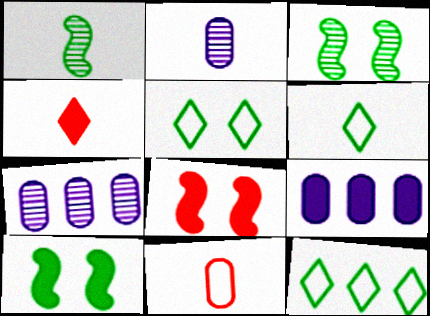[[2, 8, 12], 
[4, 9, 10], 
[5, 6, 12], 
[6, 7, 8]]